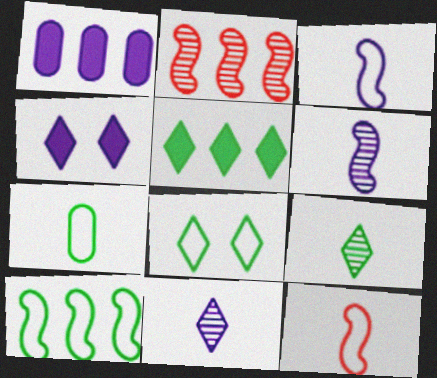[[2, 4, 7], 
[5, 8, 9], 
[7, 8, 10]]